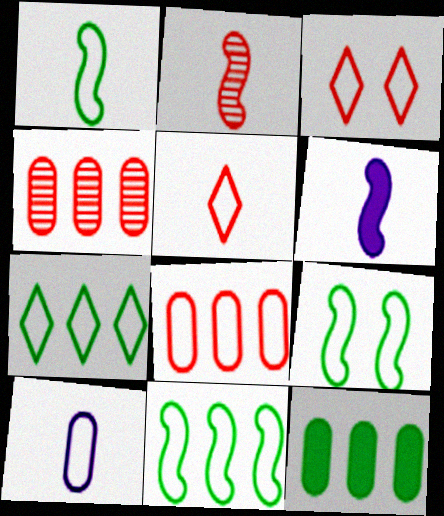[[1, 2, 6], 
[1, 5, 10], 
[1, 9, 11], 
[3, 10, 11]]